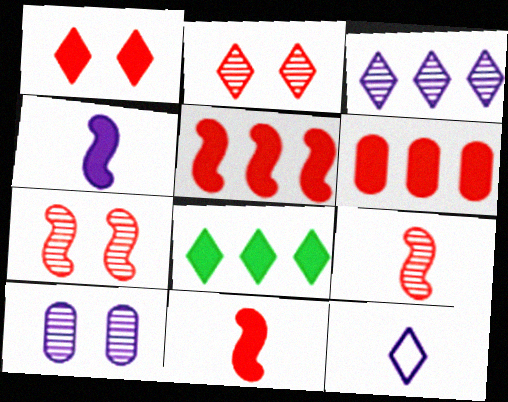[[1, 6, 11], 
[2, 8, 12]]